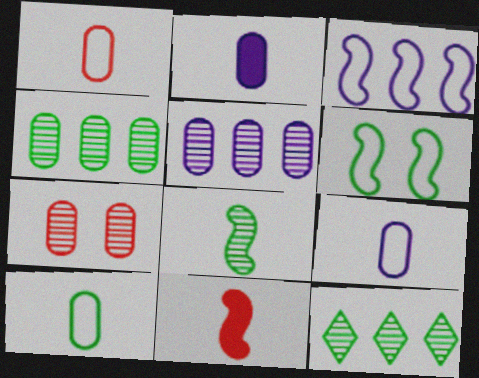[[1, 9, 10]]